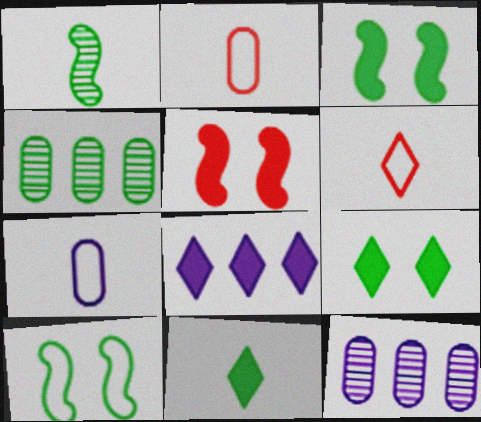[[3, 6, 12], 
[4, 10, 11]]